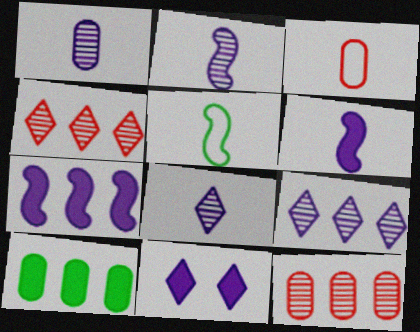[[1, 2, 8], 
[5, 11, 12]]